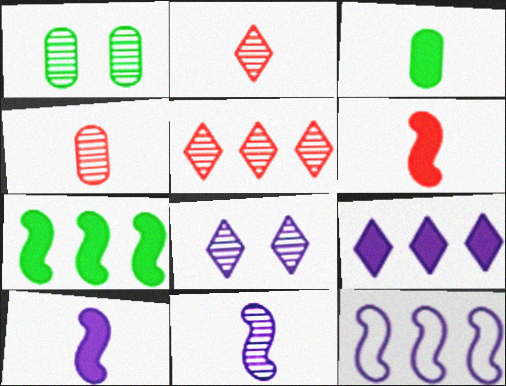[[1, 5, 11]]